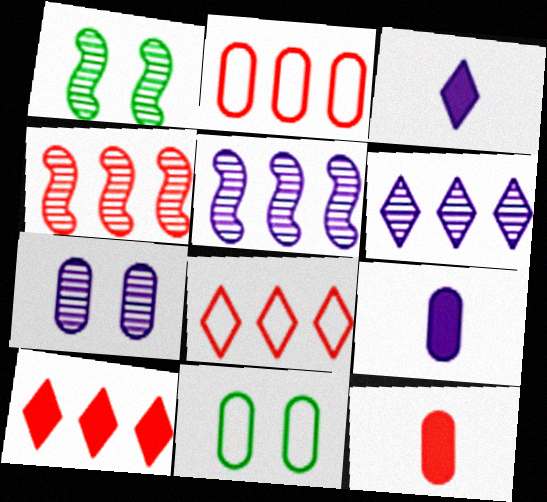[[1, 2, 3], 
[1, 8, 9], 
[2, 4, 10], 
[3, 4, 11]]